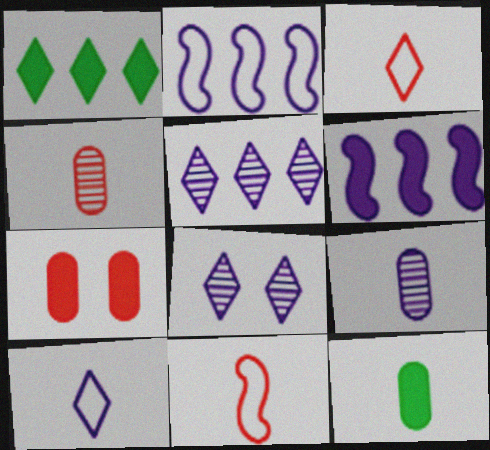[[1, 3, 8]]